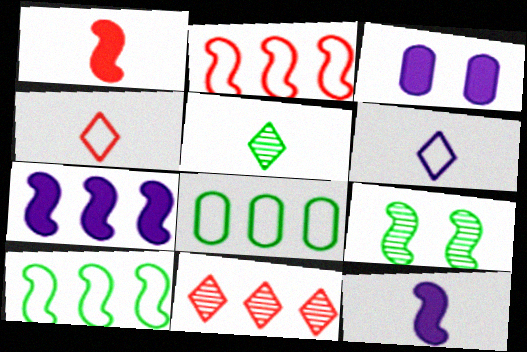[[2, 3, 5], 
[2, 9, 12], 
[7, 8, 11]]